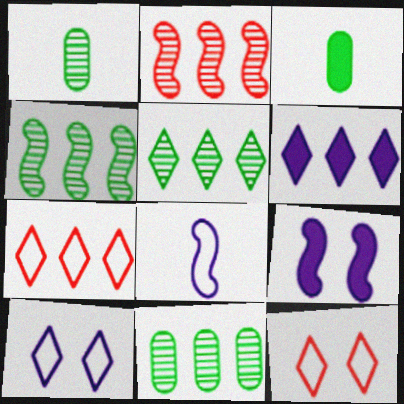[[1, 7, 9], 
[2, 3, 10], 
[4, 5, 11], 
[5, 6, 7]]